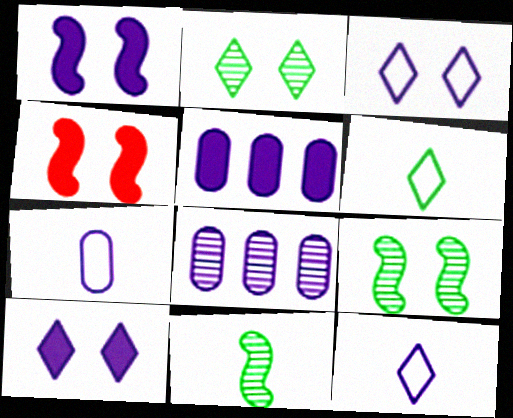[[1, 8, 12], 
[4, 6, 8]]